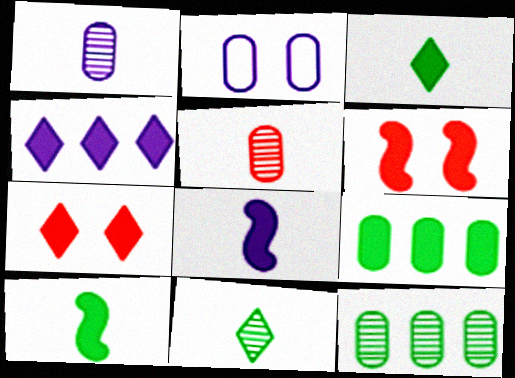[[2, 5, 9], 
[3, 4, 7], 
[7, 8, 9]]